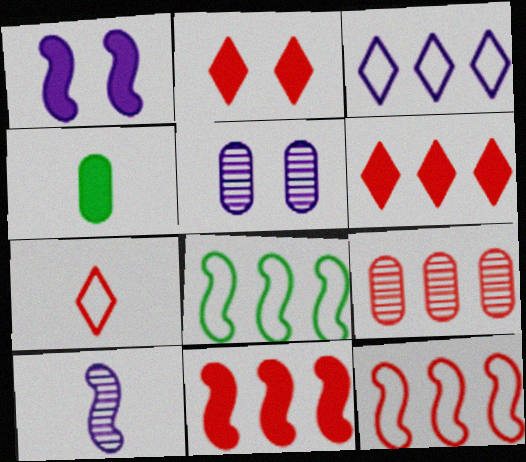[[1, 4, 6], 
[4, 7, 10], 
[6, 9, 12]]